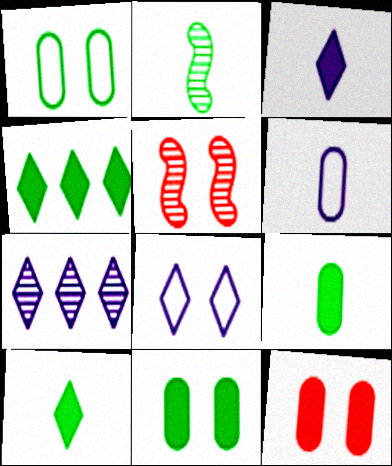[[1, 2, 4], 
[3, 7, 8], 
[4, 5, 6], 
[5, 8, 11]]